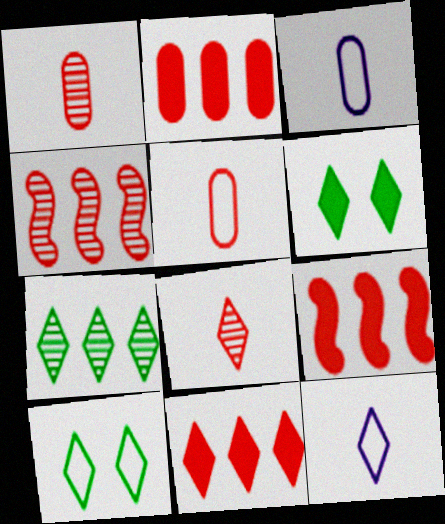[[2, 9, 11], 
[3, 4, 6]]